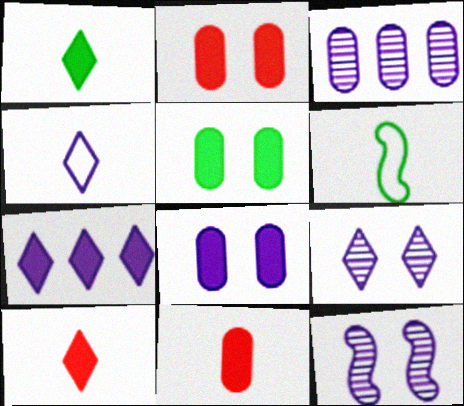[[2, 5, 8], 
[4, 7, 9]]